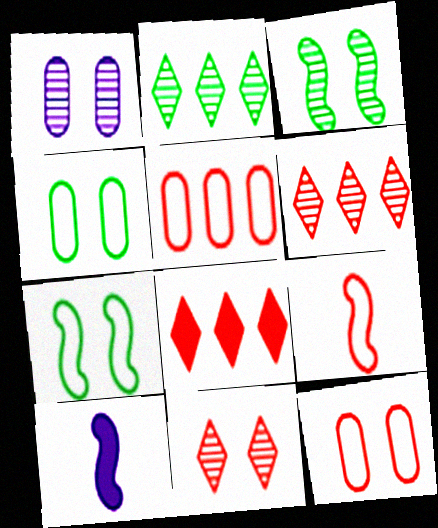[[1, 3, 11], 
[2, 10, 12], 
[4, 6, 10]]